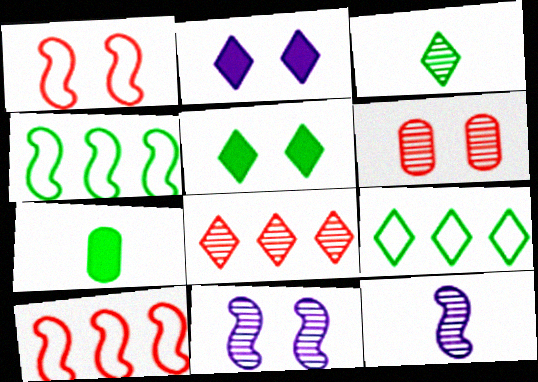[[3, 5, 9]]